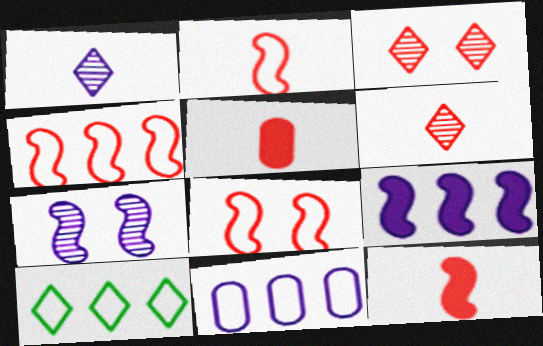[[2, 4, 8], 
[2, 5, 6], 
[3, 4, 5], 
[4, 10, 11], 
[5, 7, 10]]